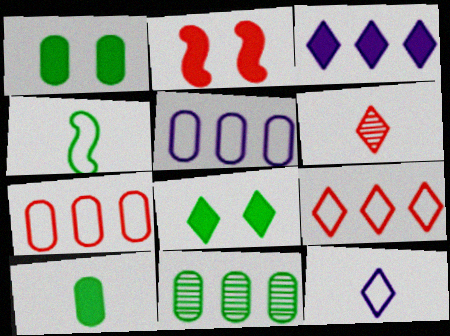[[2, 3, 10], 
[2, 6, 7], 
[2, 11, 12], 
[4, 8, 11]]